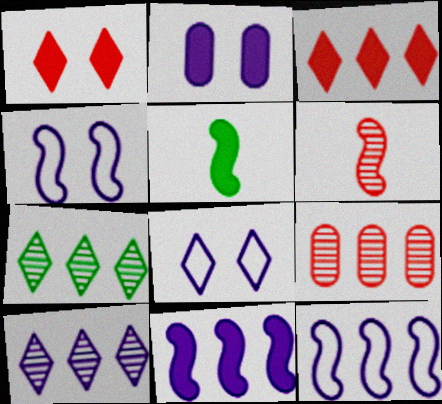[[2, 3, 5], 
[5, 8, 9]]